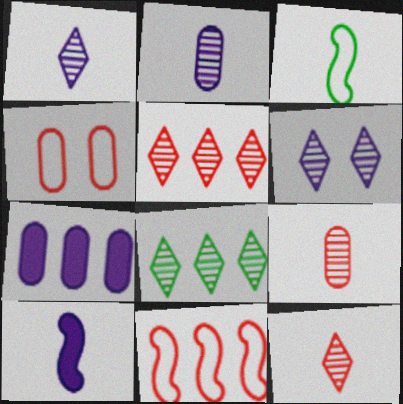[[4, 8, 10], 
[6, 8, 12], 
[7, 8, 11]]